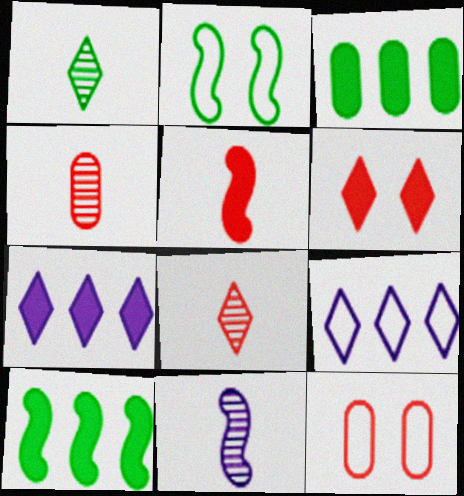[[1, 2, 3], 
[1, 4, 11], 
[1, 6, 9], 
[2, 4, 7]]